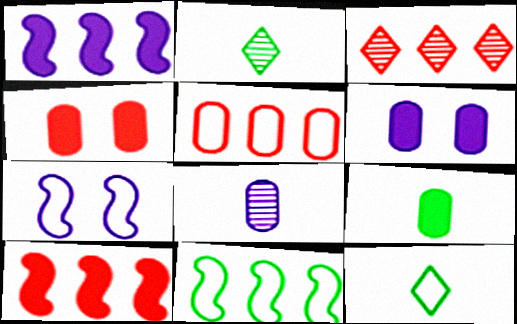[[3, 5, 10], 
[3, 7, 9], 
[5, 7, 12]]